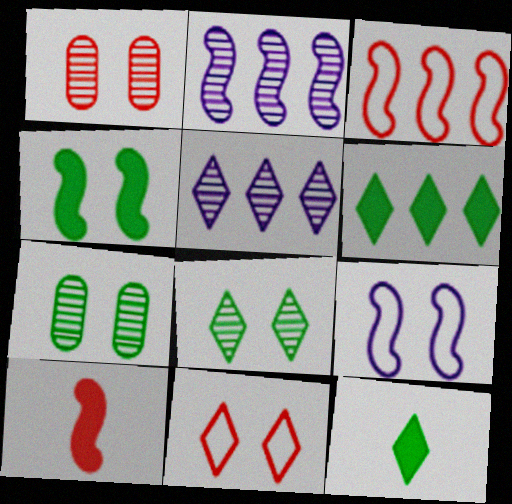[[5, 11, 12]]